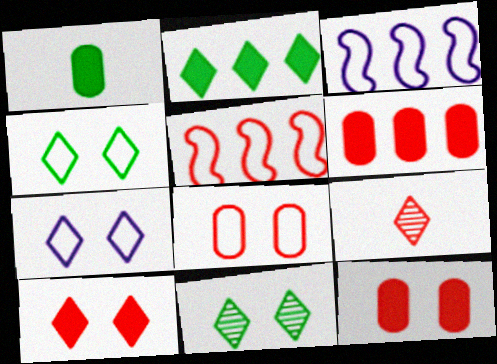[[2, 7, 9], 
[5, 9, 12], 
[7, 10, 11]]